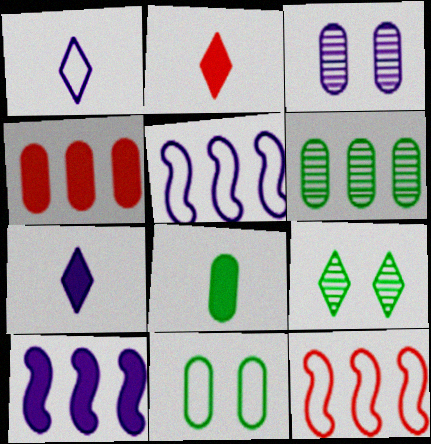[[1, 3, 10], 
[1, 11, 12], 
[3, 5, 7], 
[6, 8, 11]]